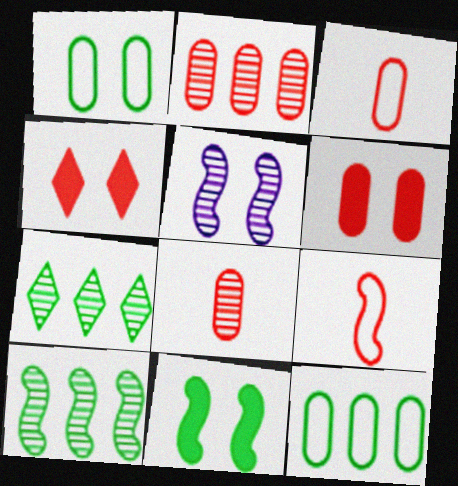[[1, 4, 5], 
[2, 3, 6], 
[2, 4, 9], 
[5, 7, 8]]